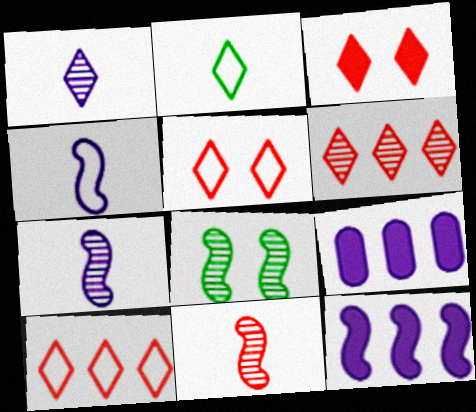[]